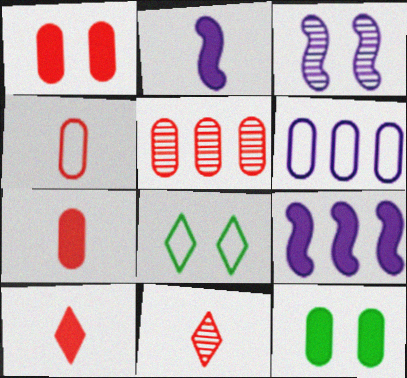[[1, 3, 8], 
[1, 4, 5], 
[2, 5, 8], 
[9, 10, 12]]